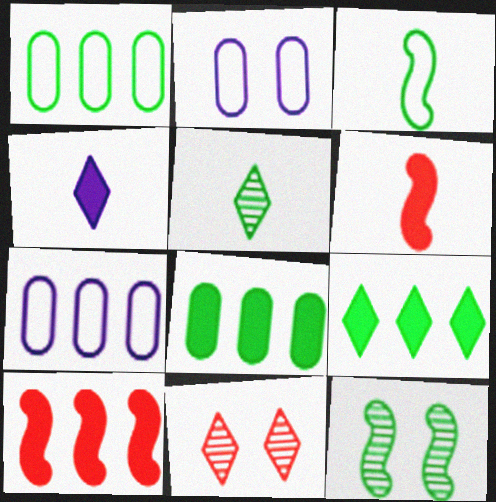[[2, 5, 10]]